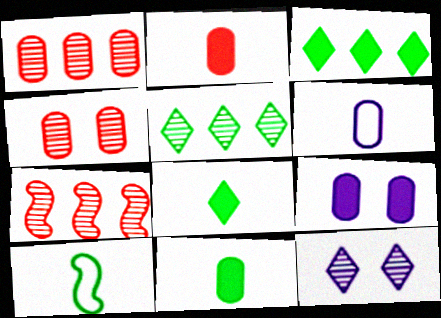[]